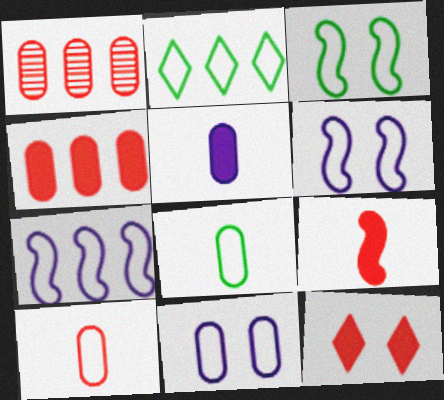[[2, 3, 8], 
[2, 6, 10], 
[4, 9, 12]]